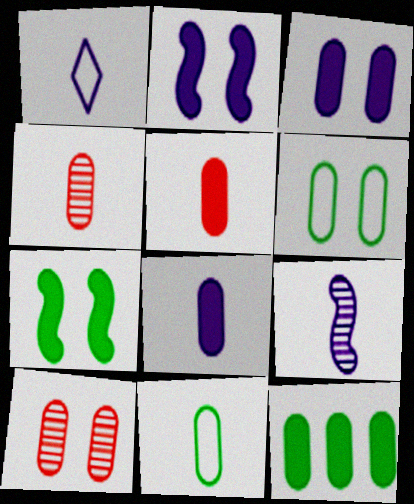[[1, 8, 9], 
[3, 5, 12], 
[3, 6, 10], 
[4, 8, 11]]